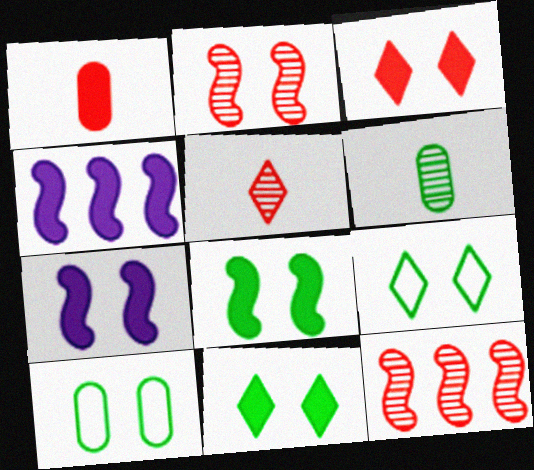[[1, 4, 11], 
[4, 5, 10]]